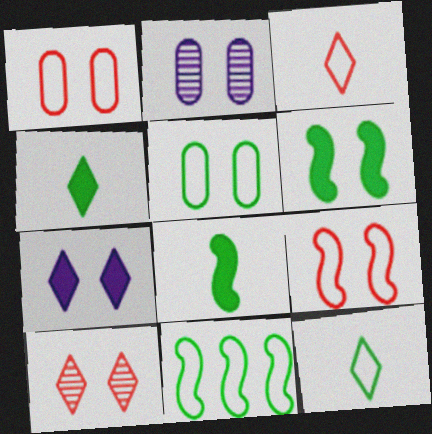[[5, 11, 12]]